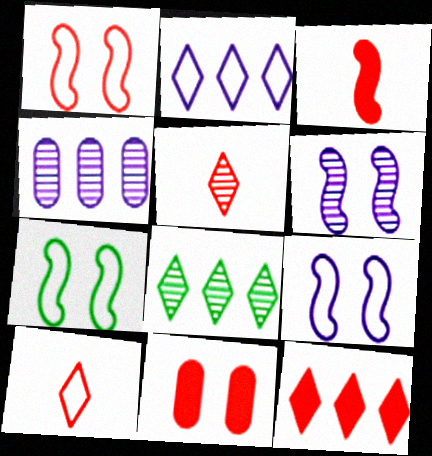[[1, 7, 9], 
[2, 8, 12], 
[3, 11, 12]]